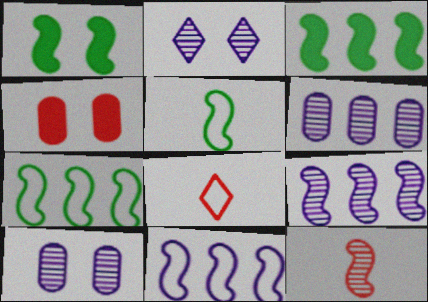[[1, 6, 8], 
[1, 11, 12], 
[3, 8, 10]]